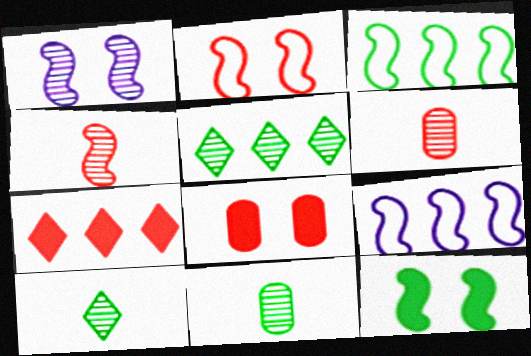[[1, 2, 12], 
[1, 5, 6], 
[2, 6, 7], 
[4, 9, 12], 
[8, 9, 10]]